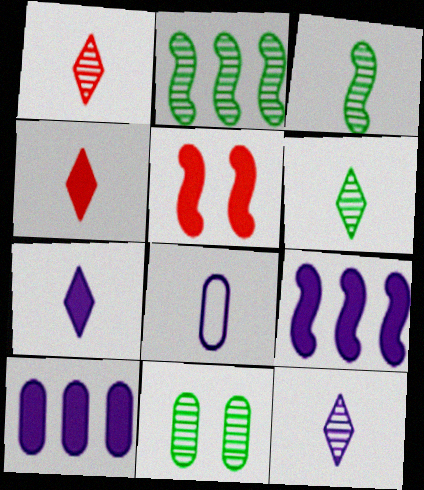[[1, 6, 12], 
[2, 6, 11], 
[3, 4, 8]]